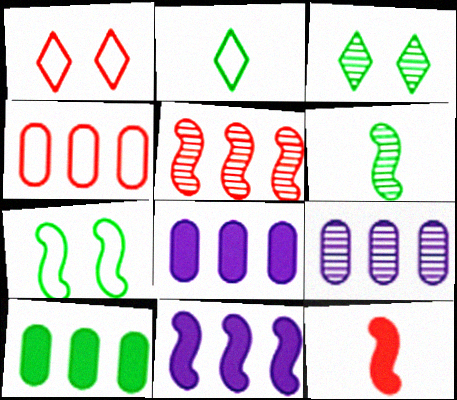[[1, 6, 8], 
[4, 9, 10]]